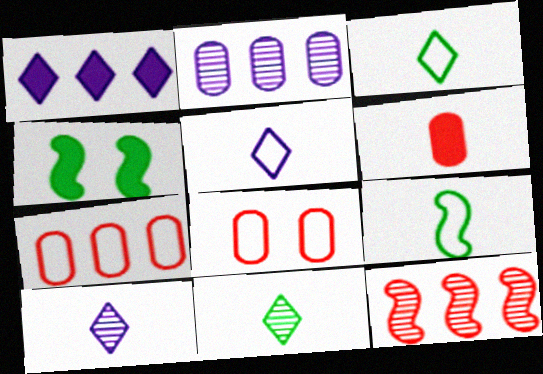[[1, 4, 6], 
[4, 7, 10], 
[6, 9, 10]]